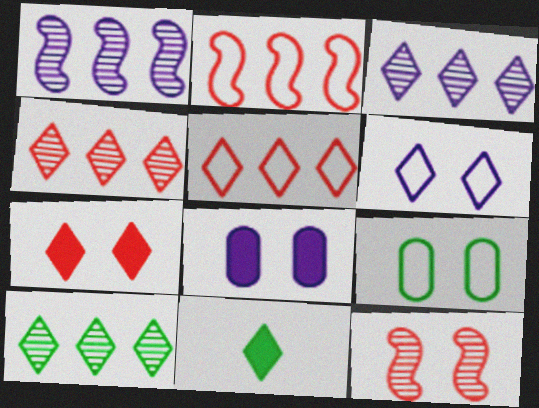[[3, 4, 10], 
[4, 6, 11]]